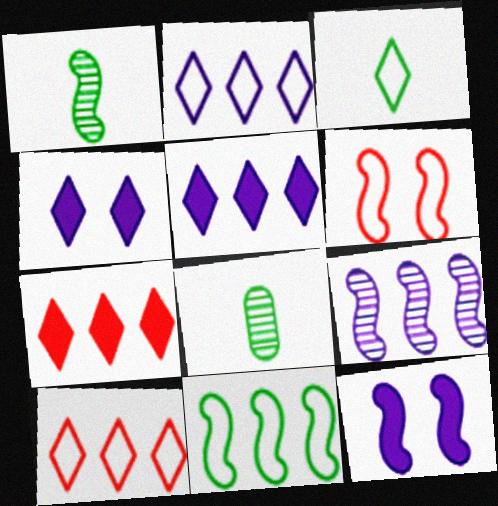[[5, 6, 8], 
[8, 10, 12]]